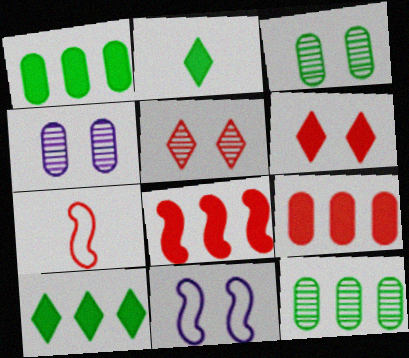[[3, 6, 11], 
[4, 7, 10], 
[5, 7, 9]]